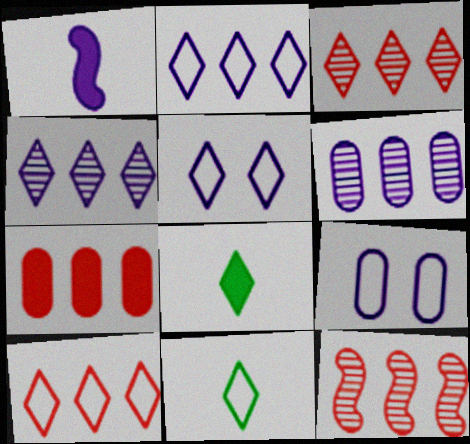[[1, 4, 9], 
[1, 5, 6], 
[3, 5, 8], 
[5, 10, 11], 
[7, 10, 12], 
[8, 9, 12]]